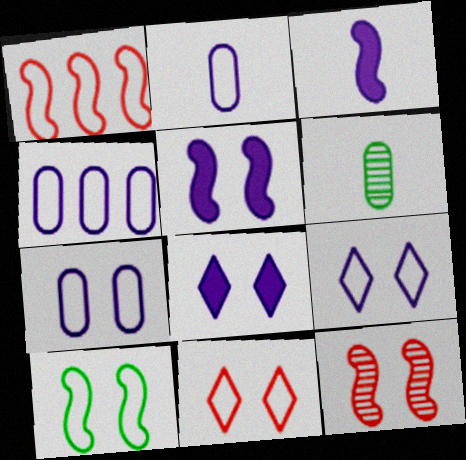[[1, 6, 8], 
[2, 4, 7], 
[5, 10, 12], 
[7, 10, 11]]